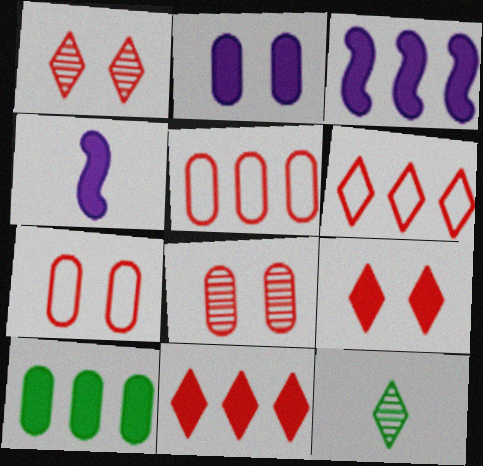[[3, 7, 12], 
[3, 10, 11], 
[4, 9, 10]]